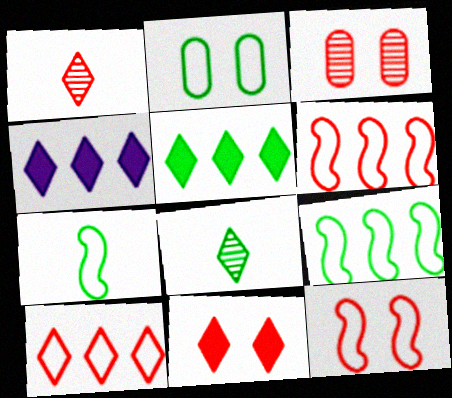[[1, 10, 11], 
[3, 4, 7], 
[3, 11, 12]]